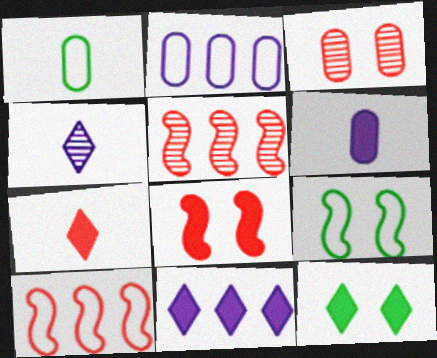[[3, 7, 10], 
[7, 11, 12]]